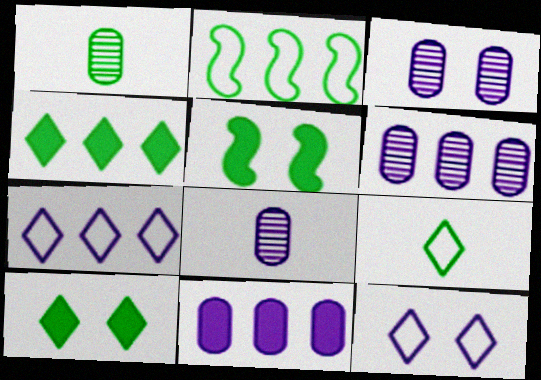[[1, 2, 10], 
[3, 6, 8]]